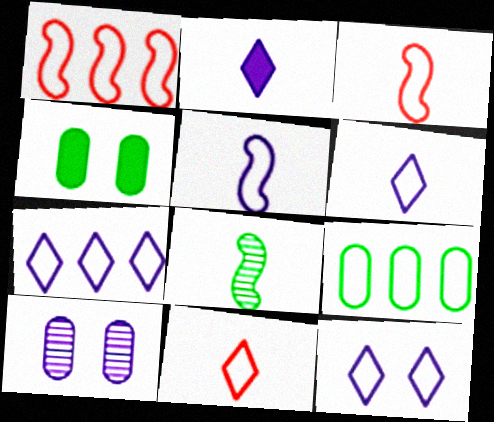[[1, 7, 9], 
[3, 9, 12], 
[6, 7, 12]]